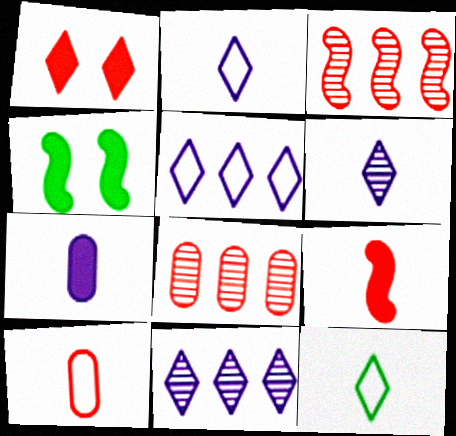[[1, 3, 10], 
[1, 11, 12], 
[2, 4, 8], 
[4, 10, 11]]